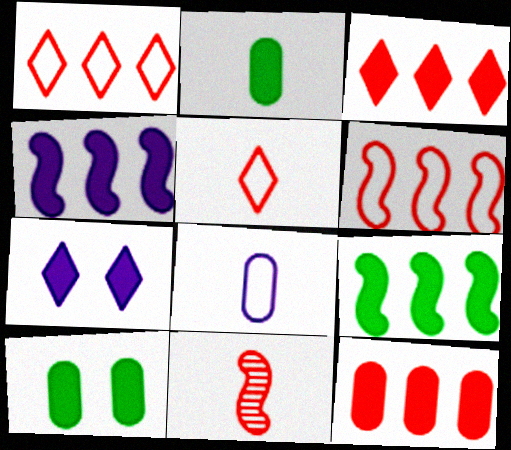[]